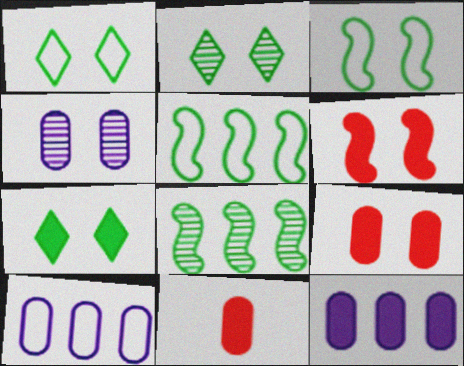[[1, 2, 7], 
[1, 4, 6]]